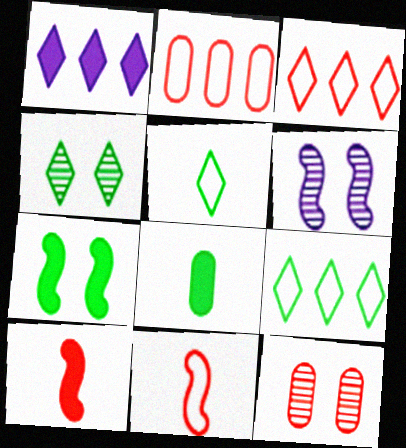[[3, 6, 8], 
[3, 10, 12], 
[4, 6, 12]]